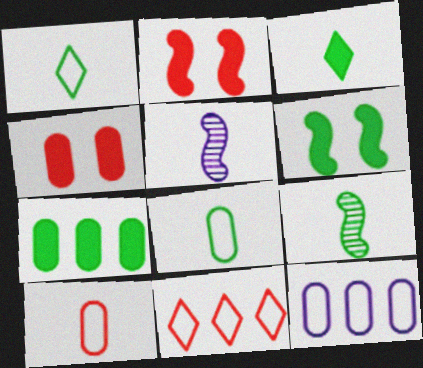[[3, 5, 10], 
[3, 6, 7], 
[3, 8, 9]]